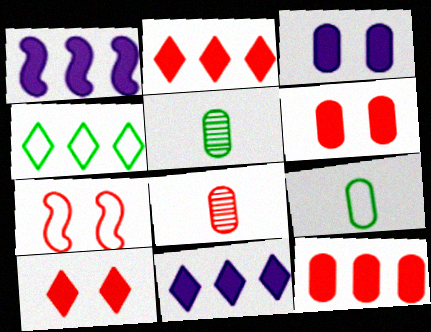[[2, 7, 8], 
[5, 7, 11]]